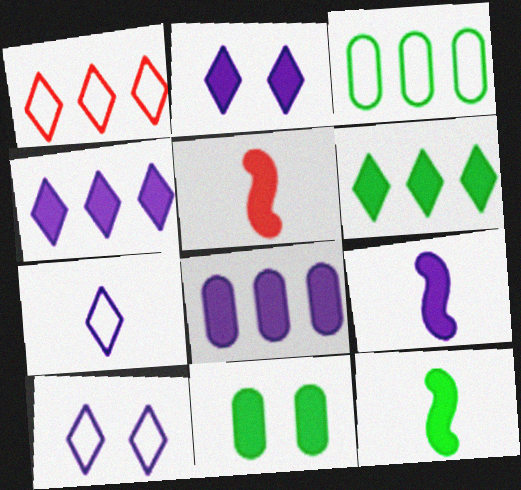[[2, 8, 9], 
[4, 5, 11], 
[5, 9, 12], 
[6, 11, 12]]